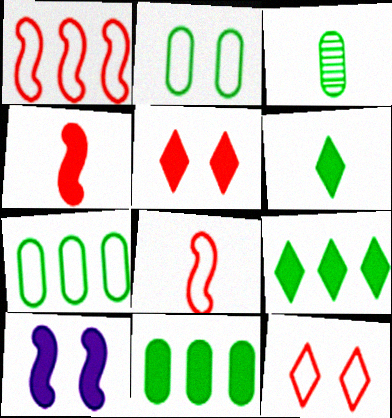[[2, 3, 11]]